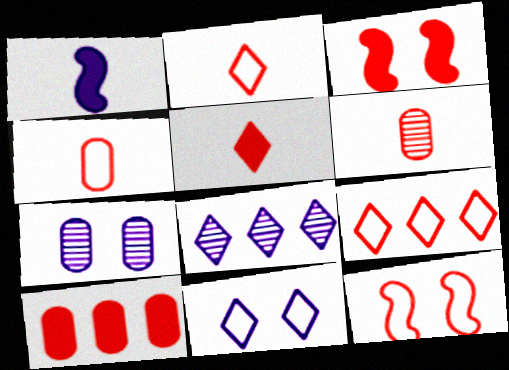[[3, 5, 10], 
[3, 6, 9], 
[4, 9, 12]]